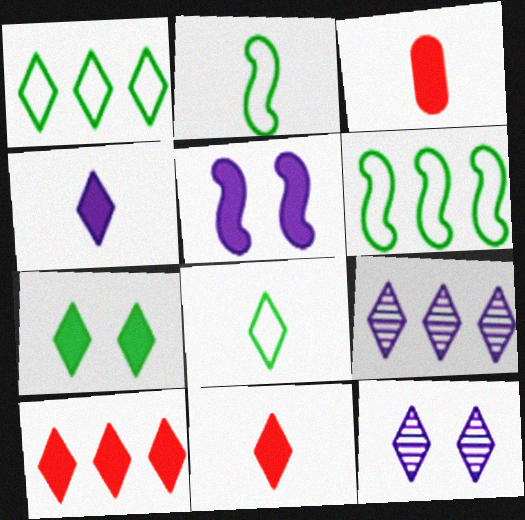[[1, 9, 10], 
[1, 11, 12], 
[3, 6, 12], 
[4, 7, 10], 
[8, 10, 12]]